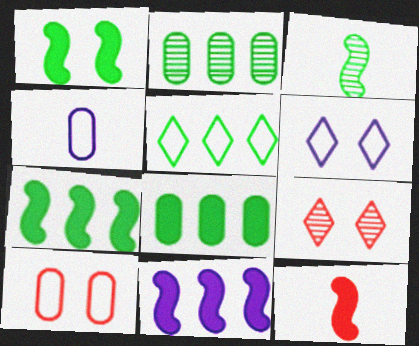[[1, 11, 12], 
[2, 5, 7], 
[2, 6, 12], 
[4, 7, 9]]